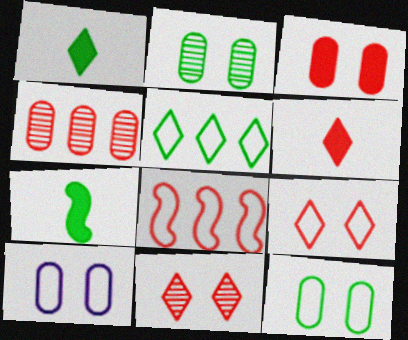[[2, 3, 10], 
[2, 5, 7]]